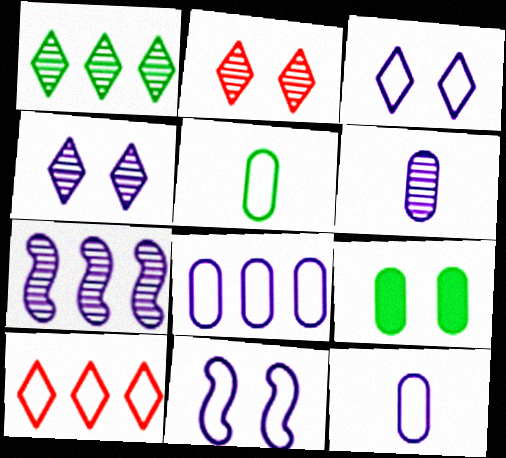[[2, 9, 11], 
[4, 6, 7], 
[5, 10, 11]]